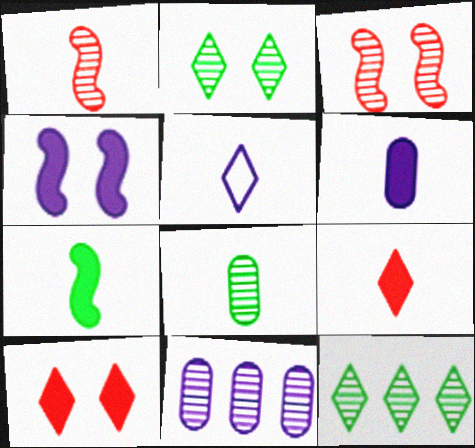[[1, 2, 11], 
[4, 5, 11], 
[5, 10, 12], 
[6, 7, 9]]